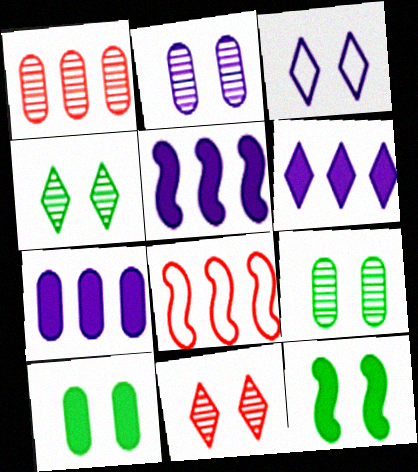[[5, 6, 7]]